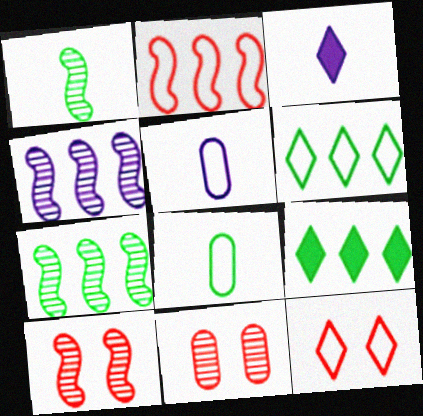[[1, 4, 10], 
[5, 9, 10]]